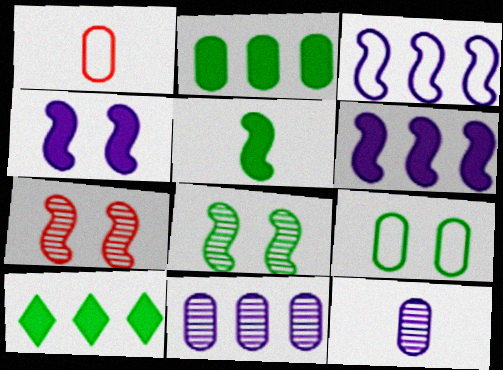[[3, 5, 7]]